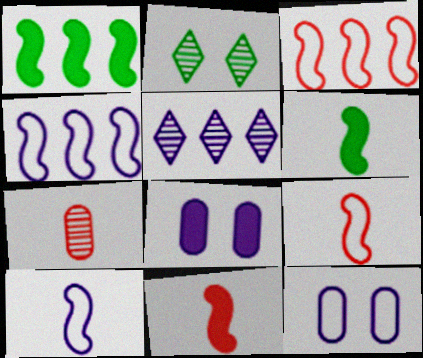[[5, 8, 10]]